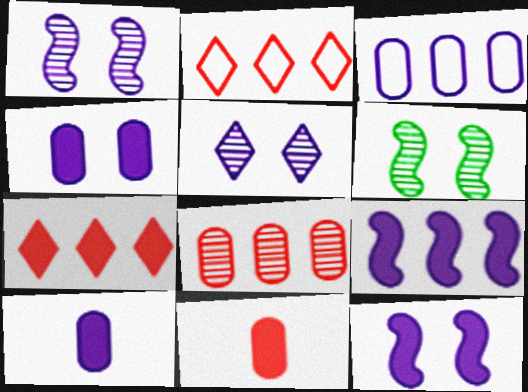[[2, 6, 10]]